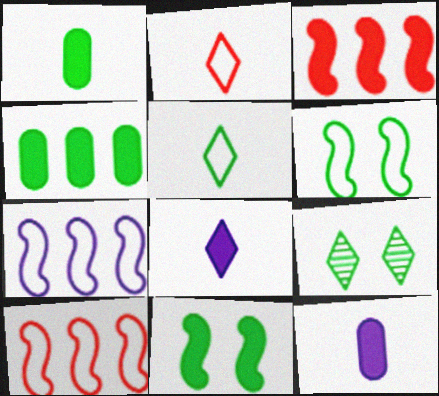[[9, 10, 12]]